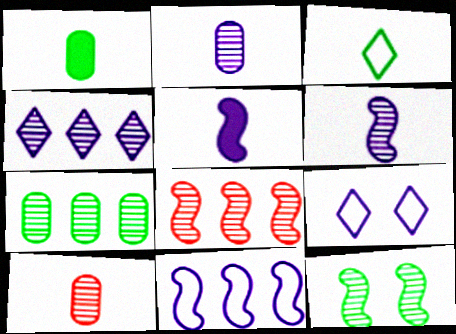[[1, 8, 9], 
[3, 5, 10], 
[4, 7, 8], 
[4, 10, 12], 
[6, 8, 12]]